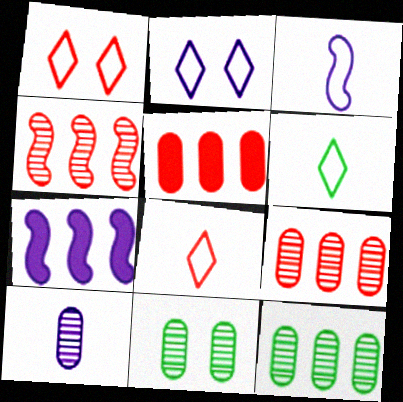[[2, 7, 10], 
[7, 8, 11], 
[9, 10, 11]]